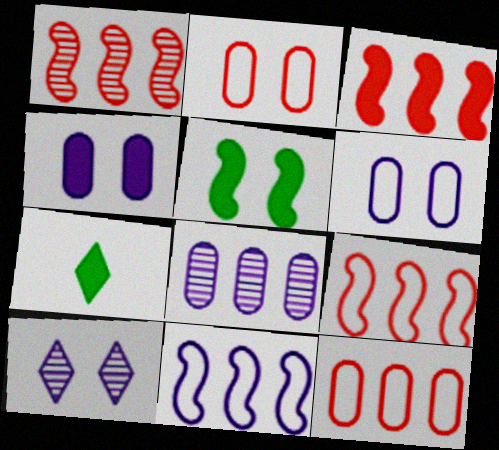[[1, 3, 9], 
[1, 6, 7], 
[2, 5, 10], 
[3, 4, 7]]